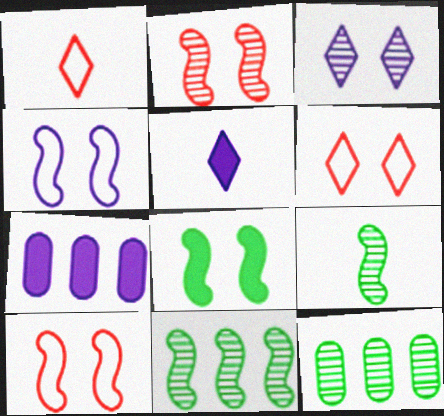[[2, 4, 8], 
[5, 10, 12], 
[6, 7, 9]]